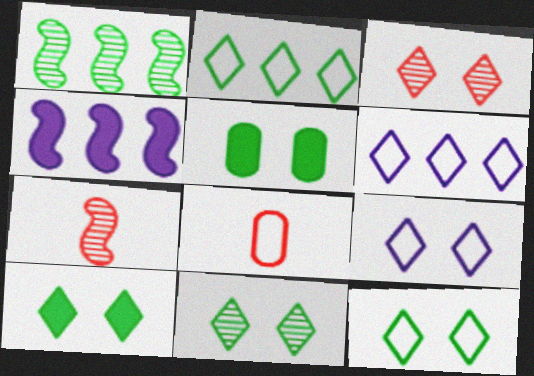[[3, 9, 10], 
[4, 8, 11], 
[5, 6, 7], 
[10, 11, 12]]